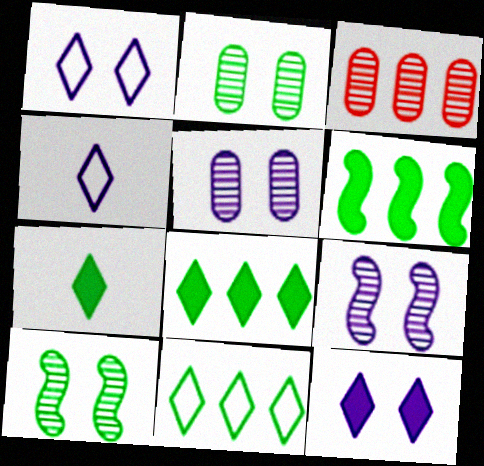[]